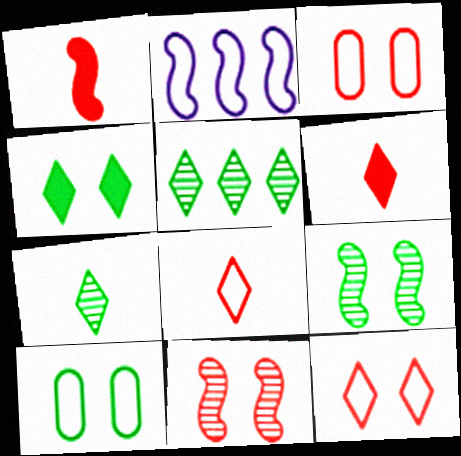[[1, 2, 9], 
[2, 8, 10], 
[4, 9, 10]]